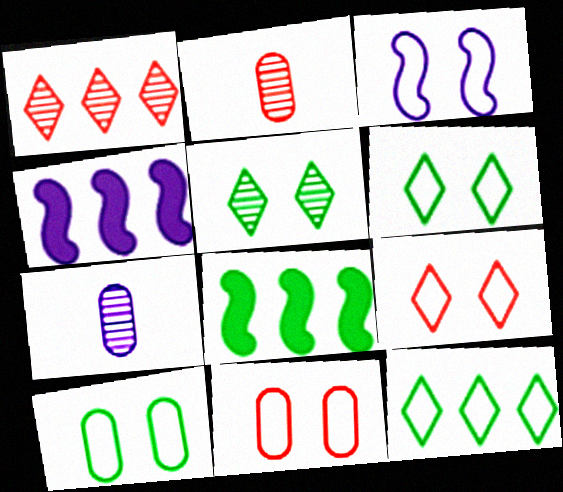[[2, 4, 6], 
[3, 6, 11], 
[3, 9, 10], 
[7, 8, 9]]